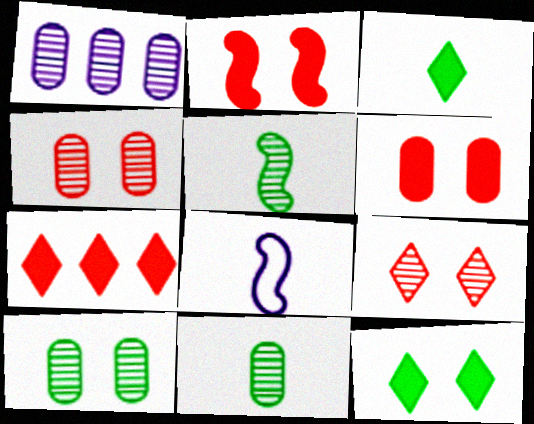[[1, 4, 11], 
[1, 5, 9], 
[7, 8, 10]]